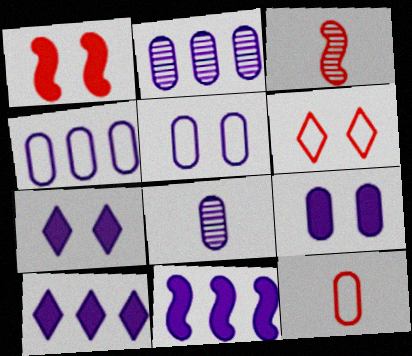[[4, 8, 9]]